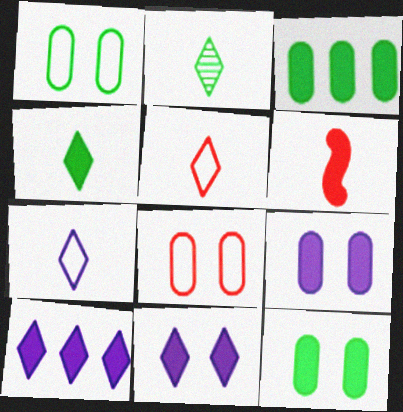[[3, 6, 11], 
[6, 10, 12]]